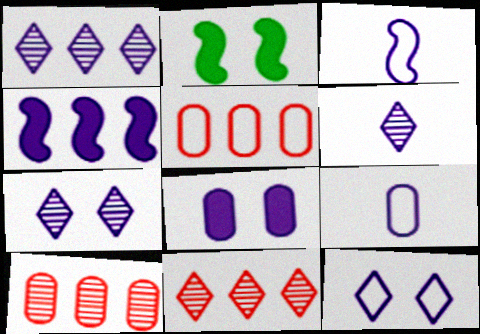[[1, 3, 8], 
[1, 6, 7], 
[2, 5, 6], 
[2, 9, 11], 
[4, 7, 9]]